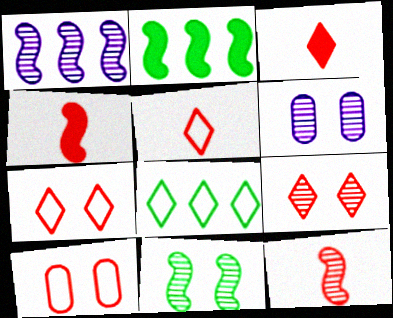[[1, 11, 12], 
[2, 5, 6], 
[4, 6, 8], 
[6, 9, 11]]